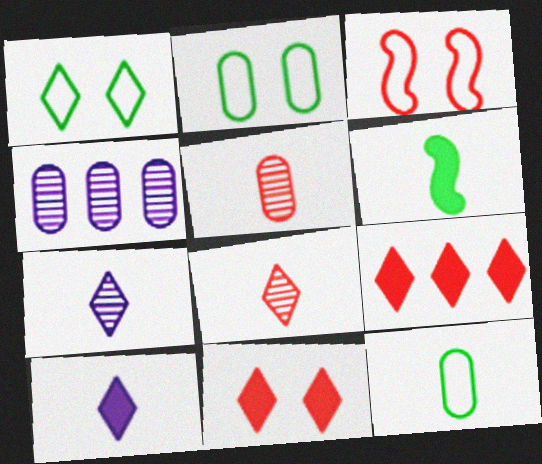[[1, 7, 9], 
[3, 5, 9]]